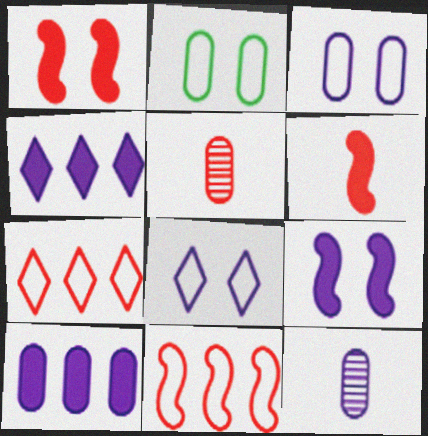[[1, 5, 7], 
[2, 5, 10], 
[3, 10, 12]]